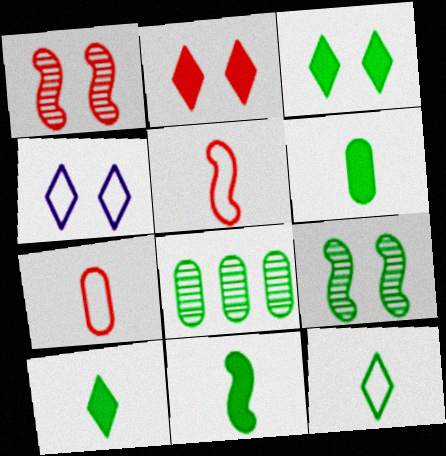[[6, 10, 11]]